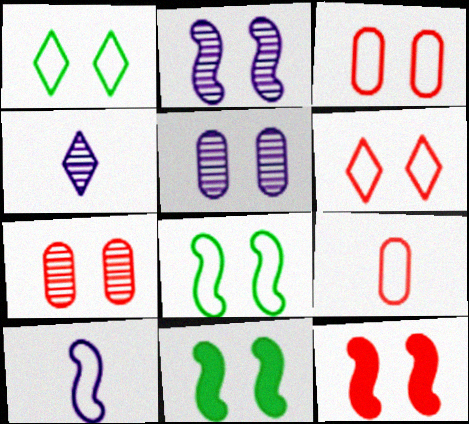[[1, 5, 12], 
[2, 8, 12], 
[5, 6, 11], 
[6, 7, 12]]